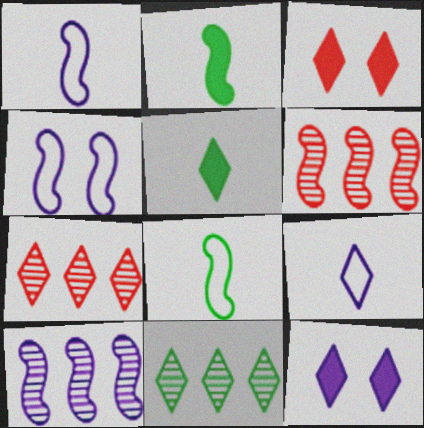[[2, 4, 6], 
[3, 9, 11]]